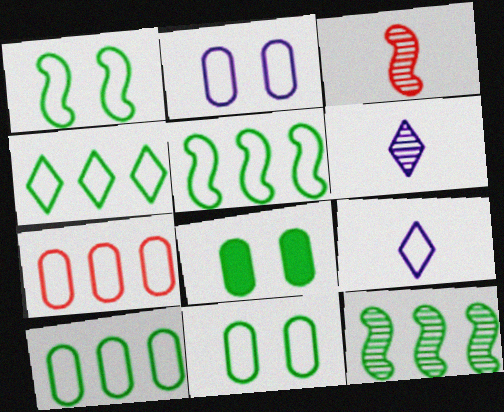[[1, 7, 9], 
[4, 5, 10]]